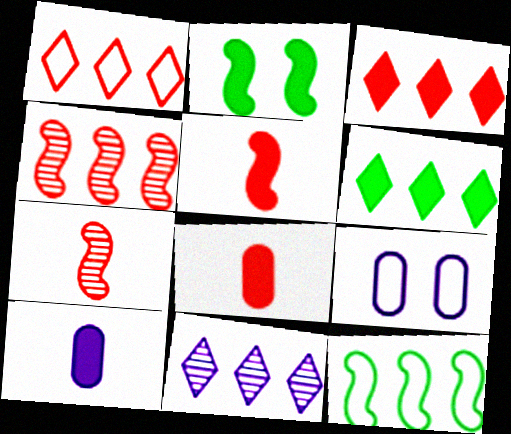[[1, 6, 11], 
[2, 3, 10], 
[6, 7, 9]]